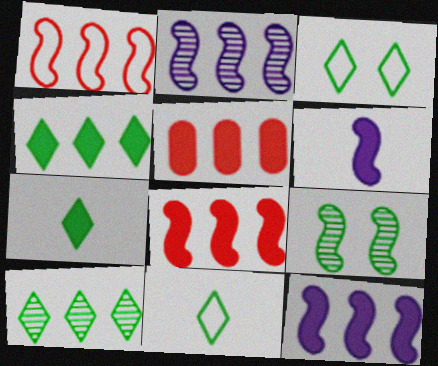[[1, 6, 9], 
[3, 7, 10], 
[4, 5, 12]]